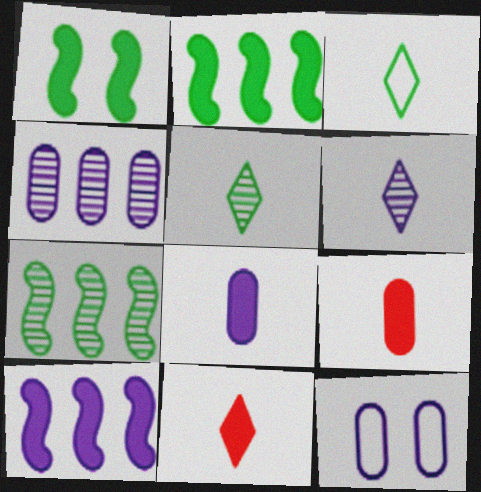[[3, 6, 11], 
[4, 8, 12], 
[6, 10, 12], 
[7, 11, 12]]